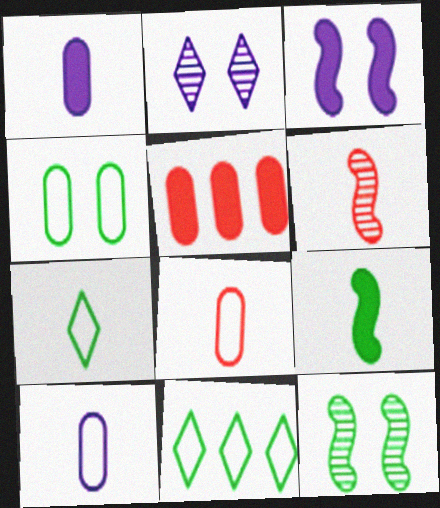[[1, 6, 7]]